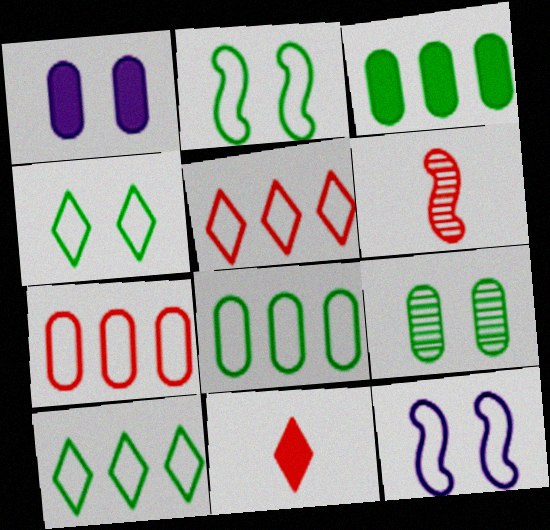[[1, 6, 10]]